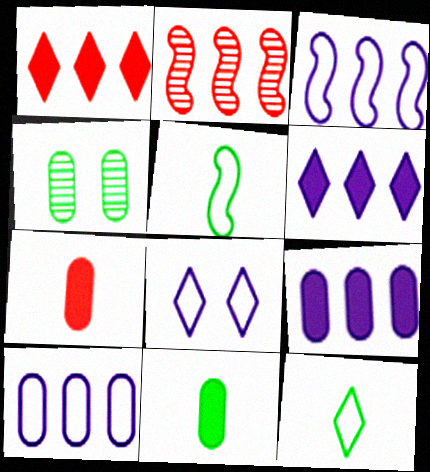[[2, 8, 11], 
[4, 7, 10]]